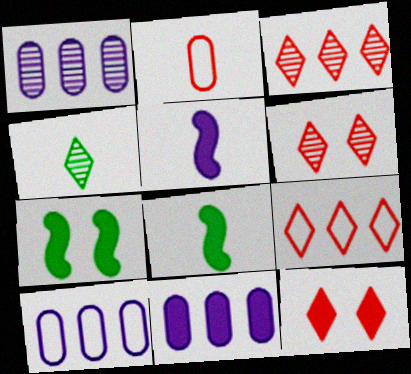[[1, 10, 11], 
[2, 4, 5], 
[6, 8, 10], 
[8, 11, 12]]